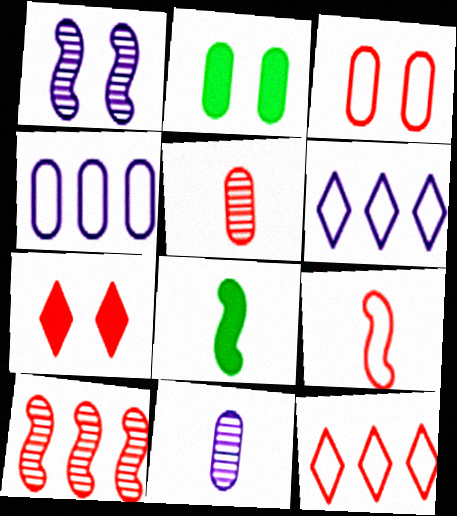[[2, 4, 5], 
[3, 9, 12]]